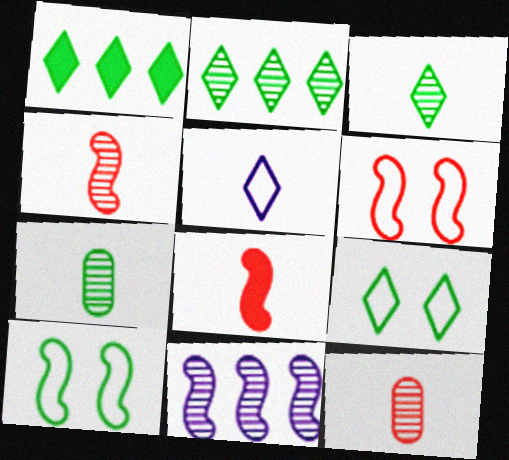[[1, 3, 9], 
[1, 7, 10], 
[5, 7, 8], 
[8, 10, 11]]